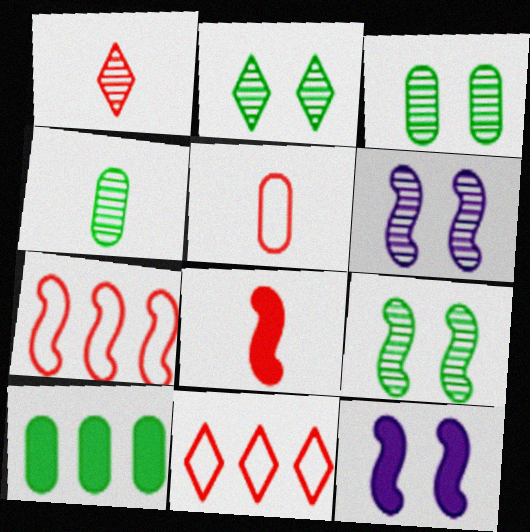[[1, 5, 8], 
[2, 3, 9], 
[4, 11, 12]]